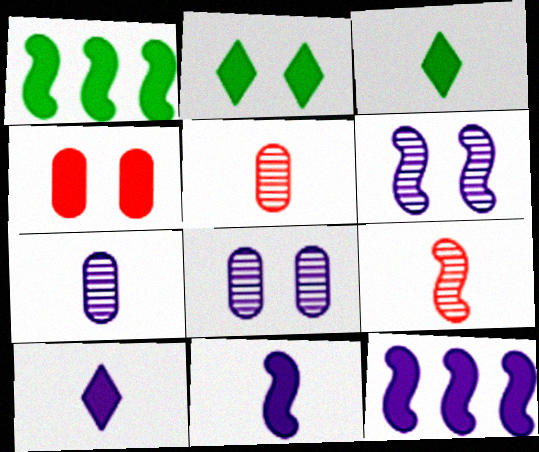[[1, 4, 10], 
[3, 4, 12]]